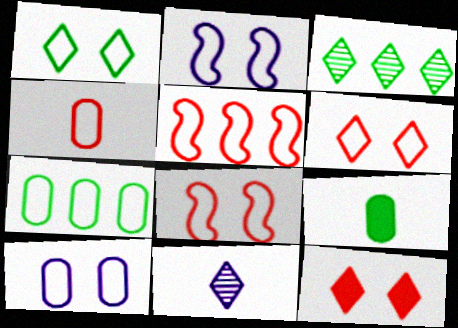[[1, 8, 10], 
[4, 5, 6], 
[4, 7, 10]]